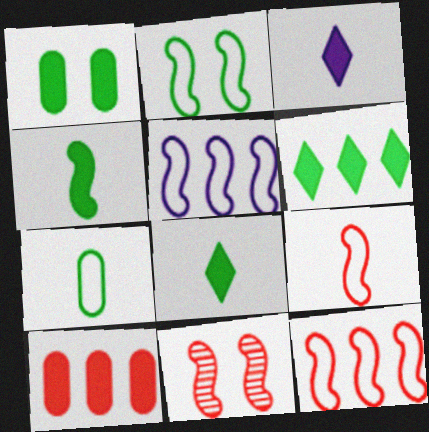[[1, 4, 6], 
[2, 5, 9], 
[4, 5, 11]]